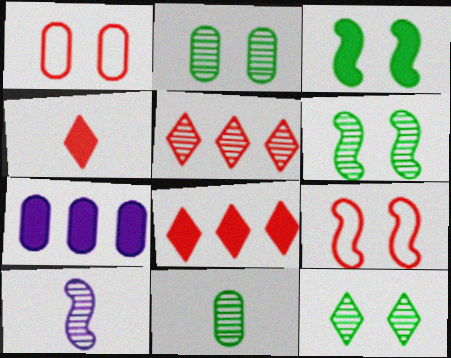[[1, 7, 11], 
[2, 5, 10], 
[2, 6, 12], 
[3, 4, 7]]